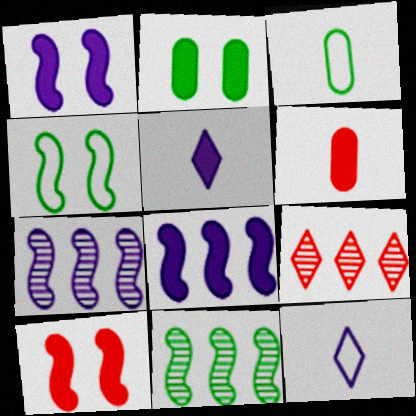[[1, 3, 9]]